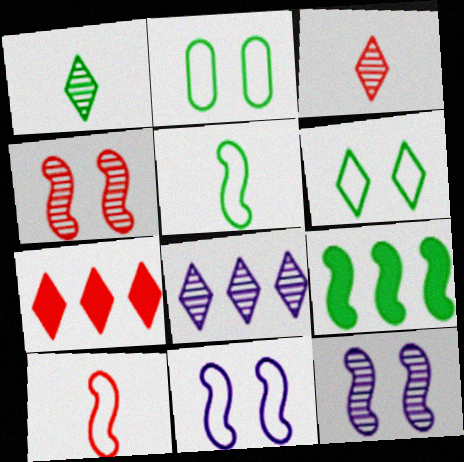[[1, 2, 9], 
[9, 10, 12]]